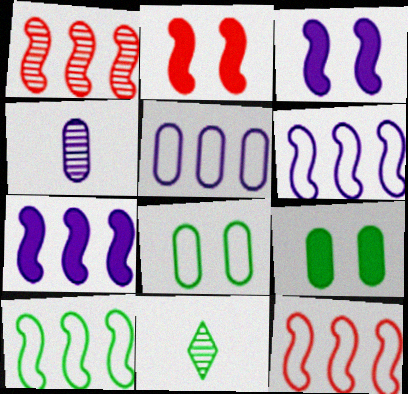[[1, 7, 10], 
[2, 5, 11], 
[6, 10, 12], 
[9, 10, 11]]